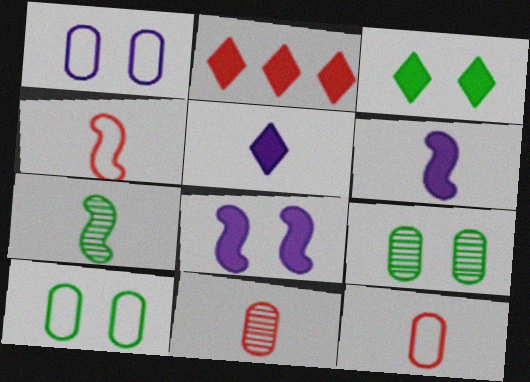[[1, 2, 7], 
[2, 3, 5], 
[4, 6, 7], 
[5, 7, 12]]